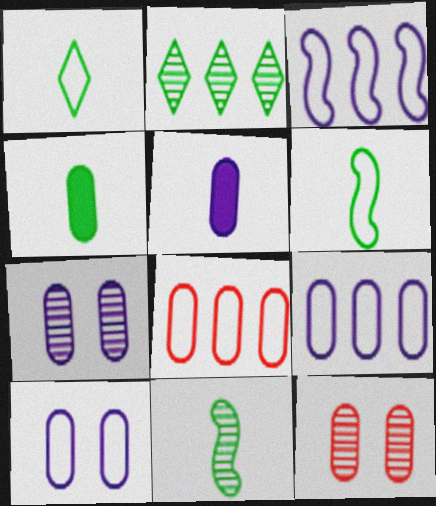[[1, 4, 11], 
[4, 7, 8], 
[4, 9, 12], 
[5, 7, 9]]